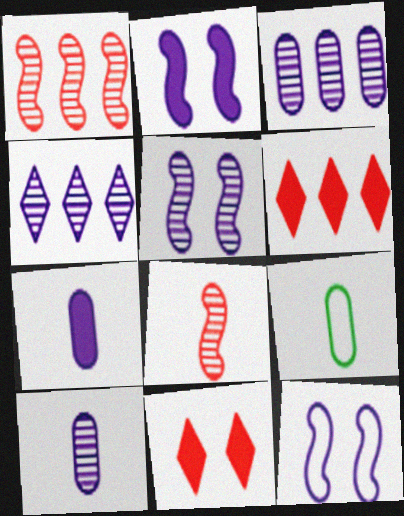[[2, 5, 12], 
[4, 5, 10], 
[4, 7, 12], 
[5, 6, 9]]